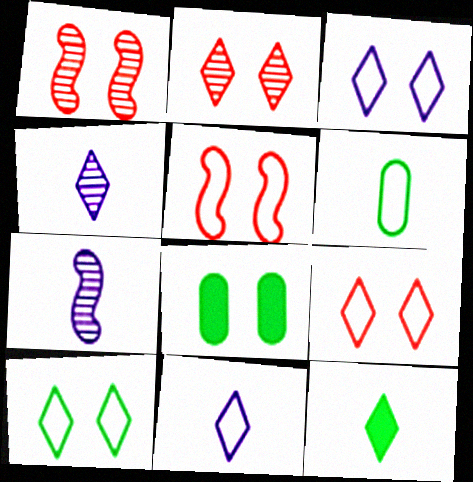[[1, 3, 8], 
[3, 9, 10]]